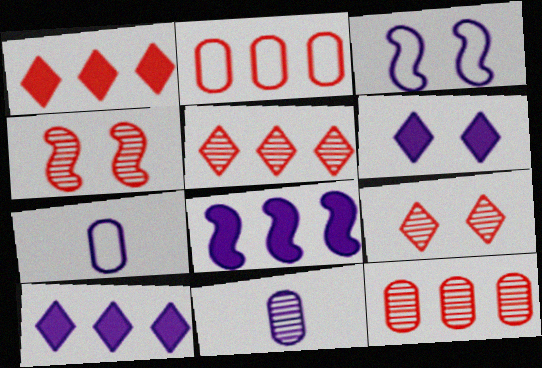[[3, 10, 11]]